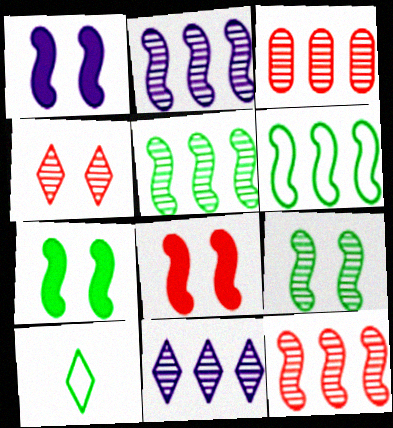[[1, 3, 10], 
[1, 7, 8], 
[2, 5, 12], 
[3, 5, 11]]